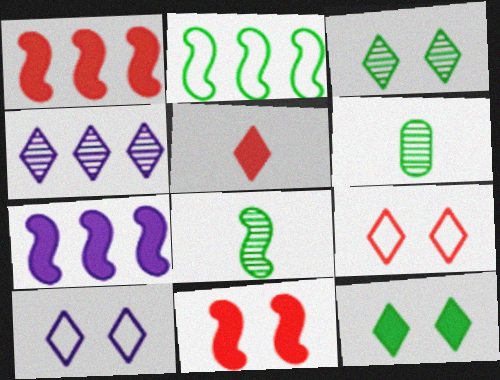[[1, 6, 10], 
[2, 6, 12], 
[6, 7, 9]]